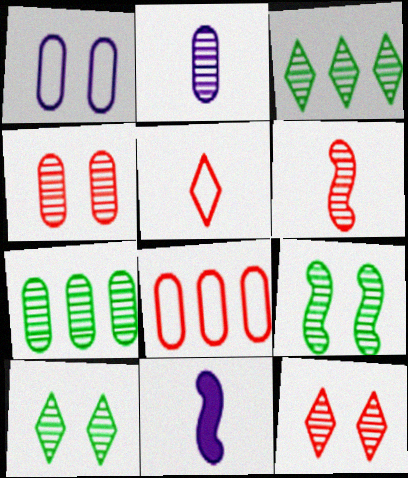[[2, 4, 7], 
[8, 10, 11]]